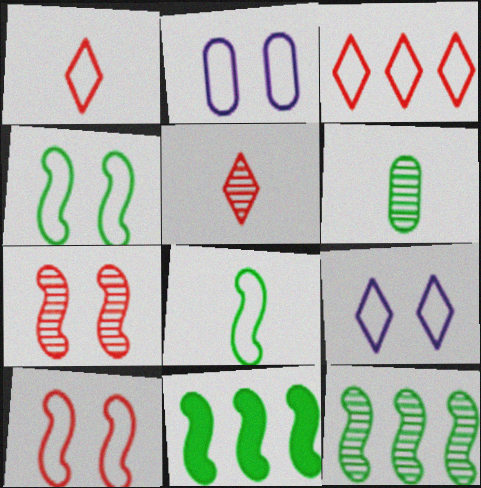[[2, 3, 8], 
[2, 5, 11]]